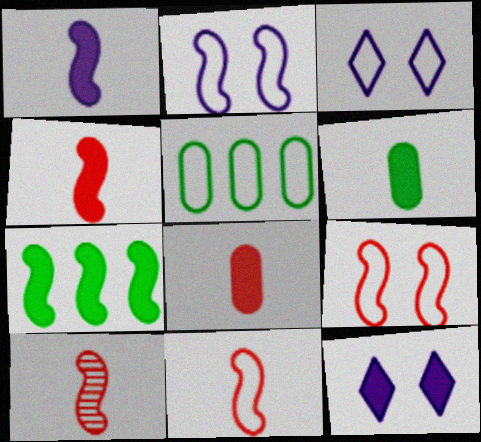[[2, 7, 10], 
[3, 5, 11], 
[4, 10, 11], 
[5, 10, 12], 
[7, 8, 12]]